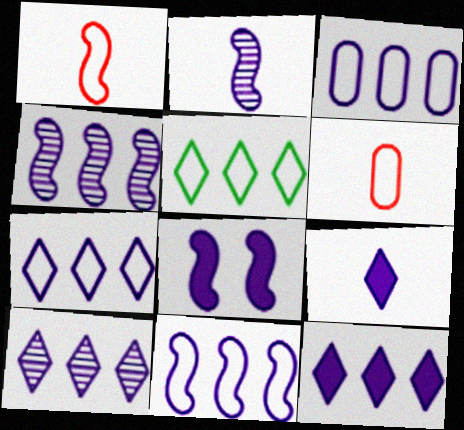[[2, 8, 11], 
[3, 4, 12], 
[3, 7, 11], 
[7, 10, 12]]